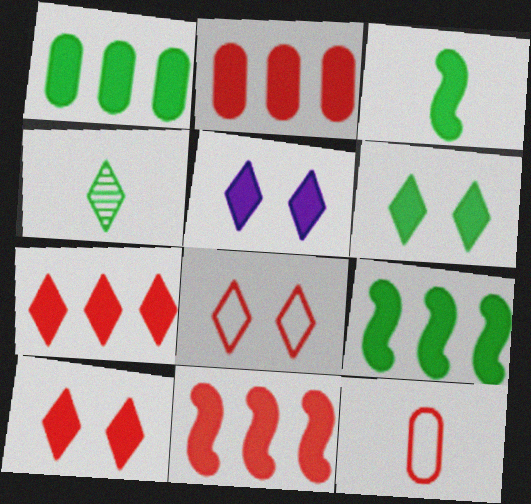[[1, 3, 6], 
[2, 3, 5], 
[2, 7, 11], 
[5, 6, 10]]